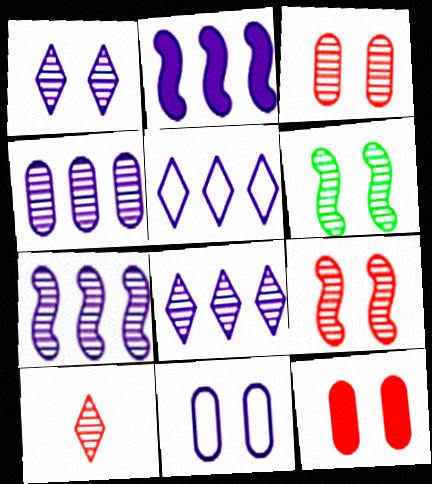[[1, 3, 6], 
[2, 4, 5], 
[4, 6, 10], 
[4, 7, 8]]